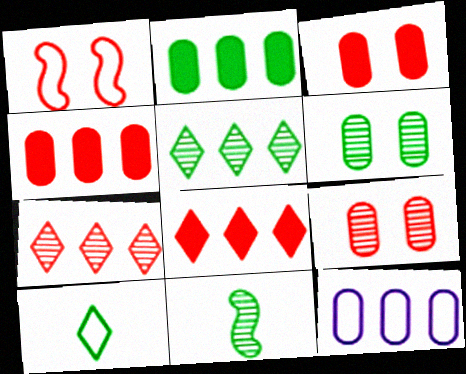[[1, 10, 12], 
[5, 6, 11]]